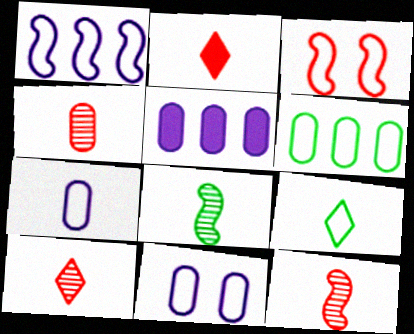[[2, 7, 8], 
[4, 10, 12]]